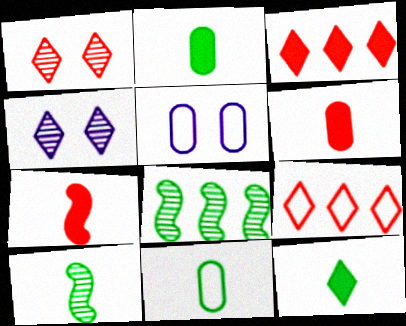[[3, 5, 10], 
[4, 9, 12], 
[10, 11, 12]]